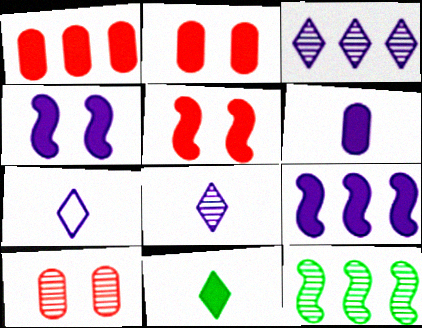[[1, 4, 11], 
[2, 7, 12], 
[2, 9, 11], 
[8, 10, 12]]